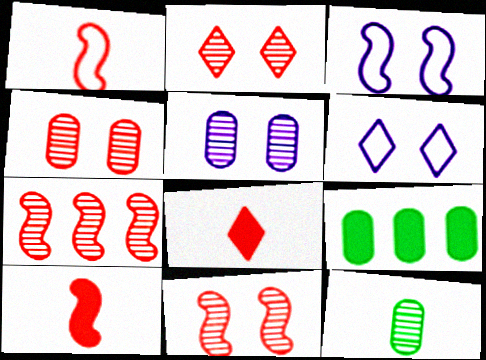[[2, 4, 11]]